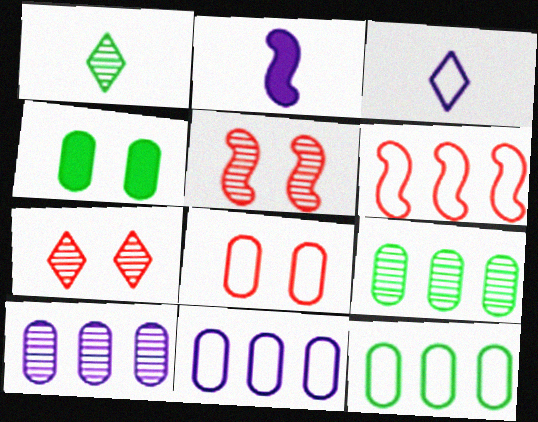[[1, 5, 10], 
[2, 7, 12]]